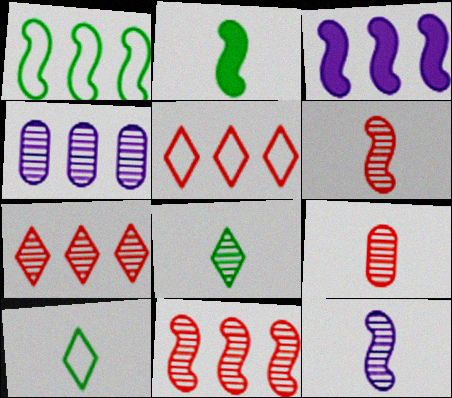[[1, 3, 11], 
[8, 9, 12]]